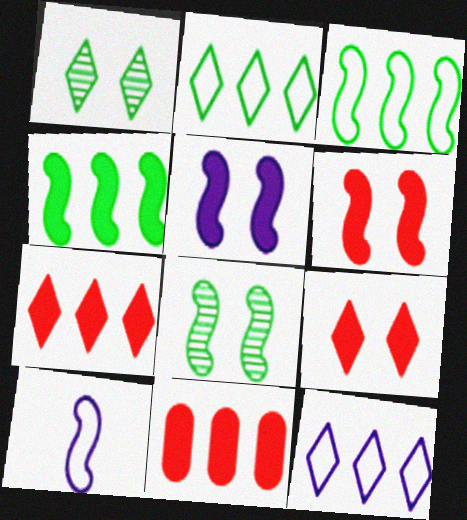[[1, 10, 11]]